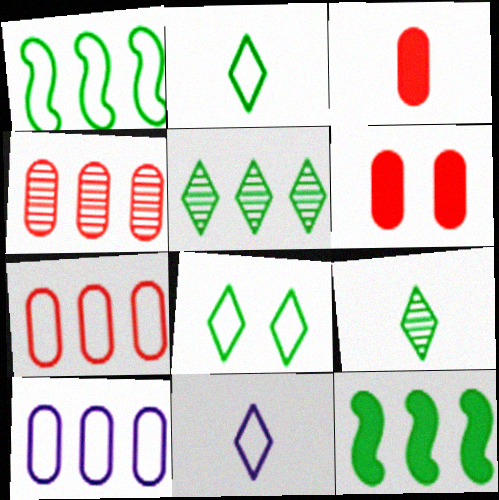[]